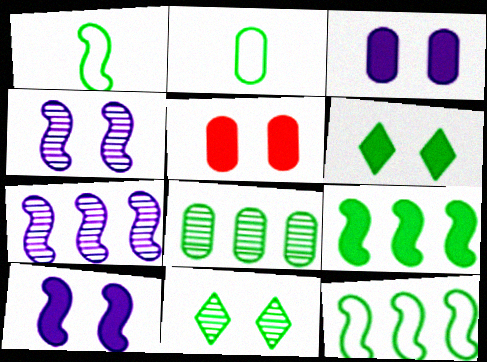[[1, 6, 8], 
[2, 9, 11], 
[5, 6, 10]]